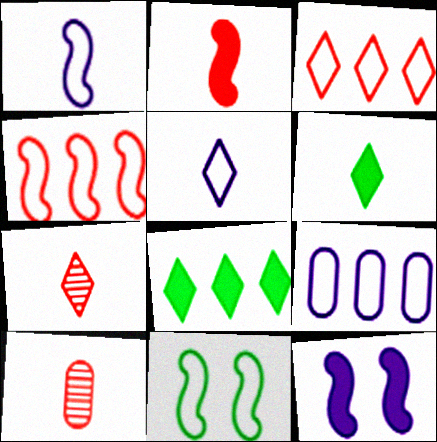[[1, 4, 11], 
[1, 6, 10], 
[5, 6, 7]]